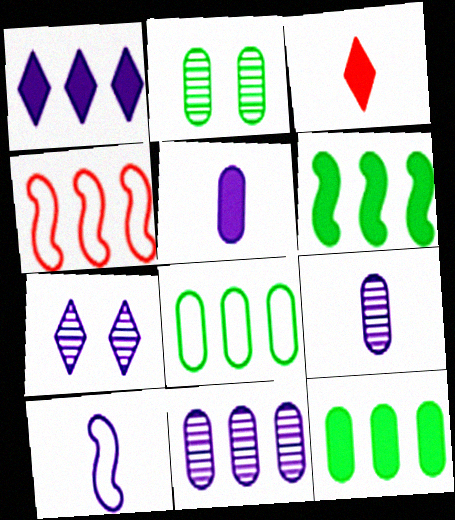[]